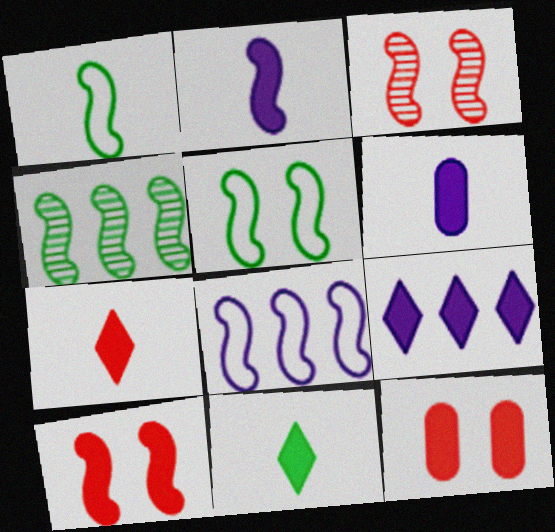[]